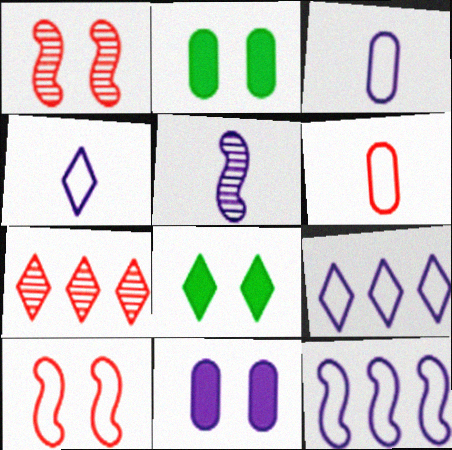[[4, 7, 8], 
[5, 9, 11]]